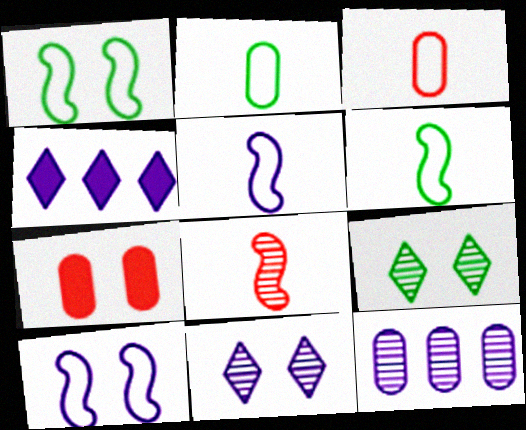[[1, 7, 11], 
[2, 7, 12], 
[7, 9, 10], 
[8, 9, 12]]